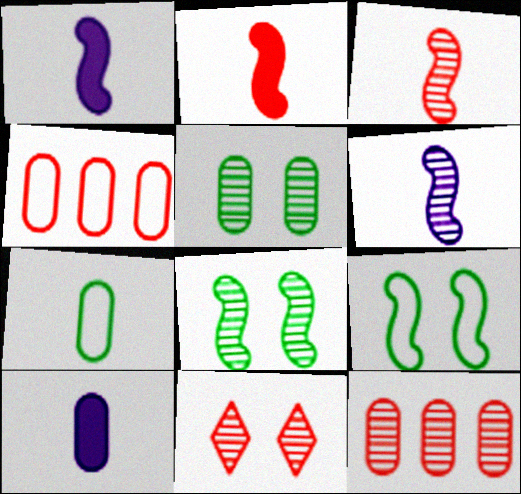[[2, 4, 11], 
[3, 11, 12], 
[4, 5, 10]]